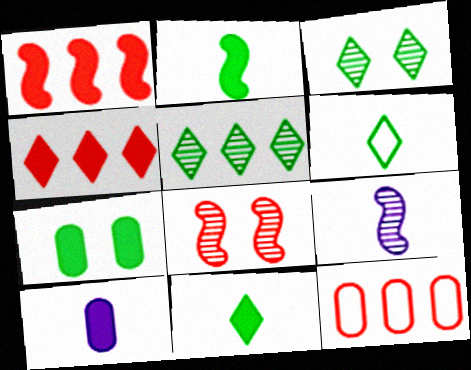[]